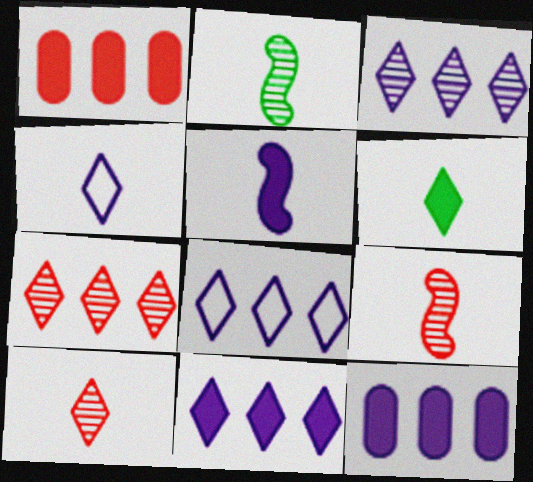[[3, 8, 11], 
[4, 6, 10]]